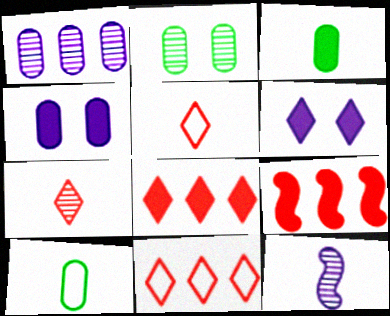[[3, 5, 12], 
[3, 6, 9]]